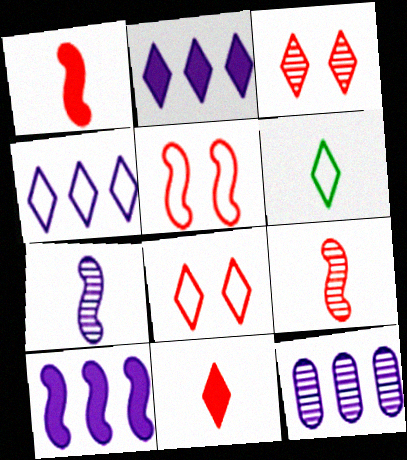[[2, 3, 6], 
[4, 6, 8], 
[4, 10, 12]]